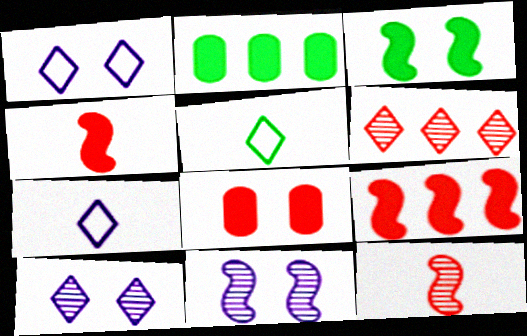[[1, 2, 12]]